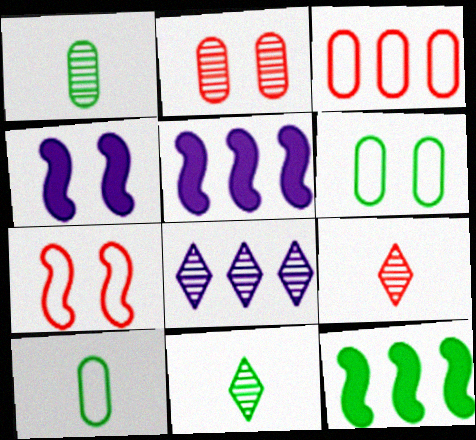[[3, 4, 11], 
[3, 8, 12], 
[5, 6, 9], 
[6, 11, 12]]